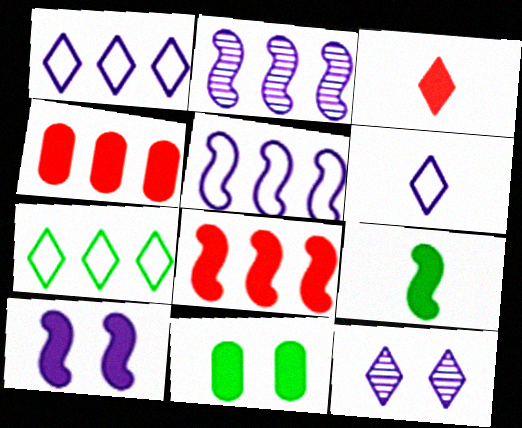[[2, 4, 7], 
[3, 7, 12], 
[8, 9, 10]]